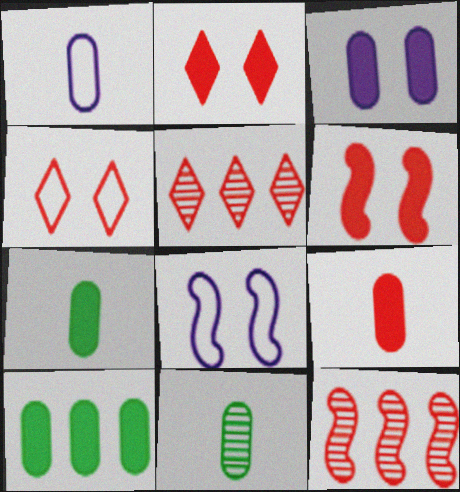[[1, 9, 11], 
[3, 9, 10], 
[4, 9, 12], 
[5, 7, 8]]